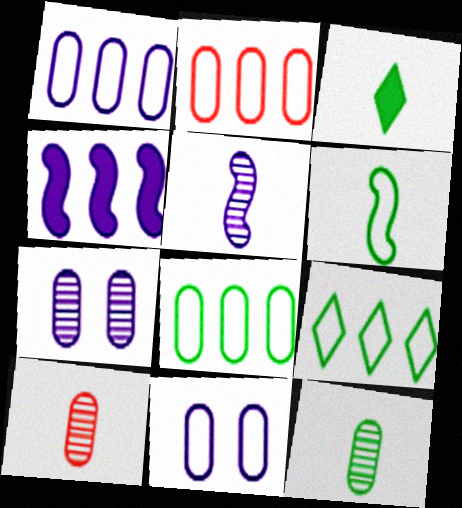[[1, 2, 8], 
[3, 6, 12]]